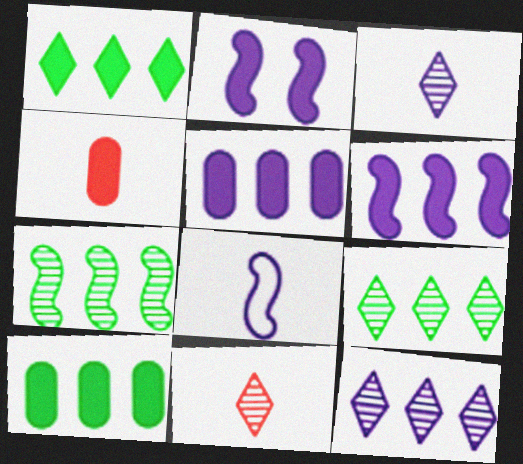[[1, 2, 4]]